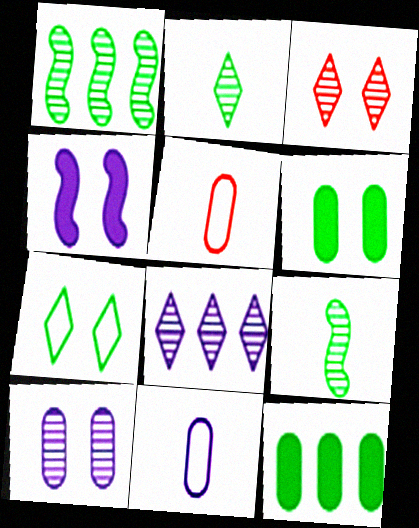[[2, 3, 8], 
[4, 8, 11], 
[5, 10, 12], 
[7, 9, 12]]